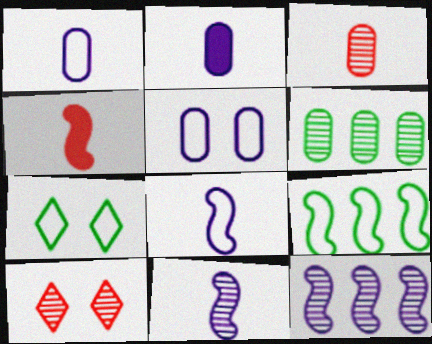[[2, 9, 10], 
[6, 10, 11]]